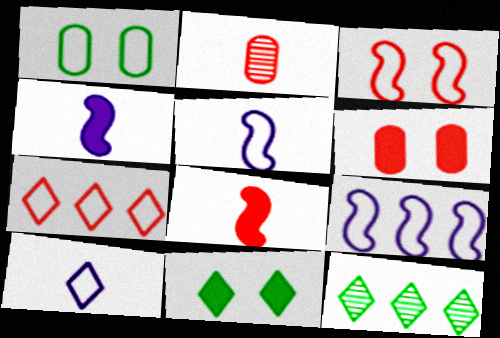[[1, 5, 7], 
[2, 9, 11], 
[5, 6, 12]]